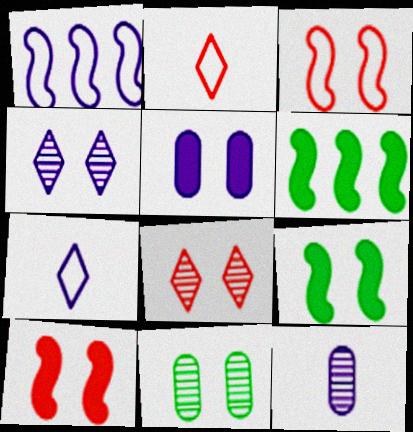[]